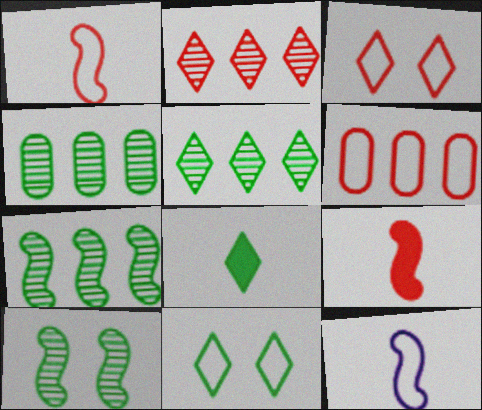[[1, 3, 6], 
[4, 5, 7], 
[5, 8, 11], 
[6, 11, 12]]